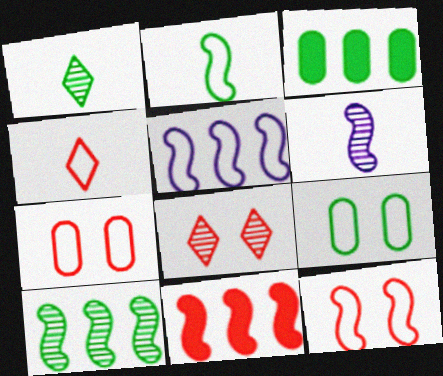[[2, 5, 12], 
[4, 5, 9], 
[5, 10, 11]]